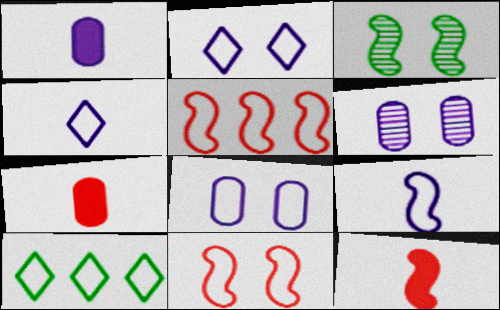[[6, 10, 12]]